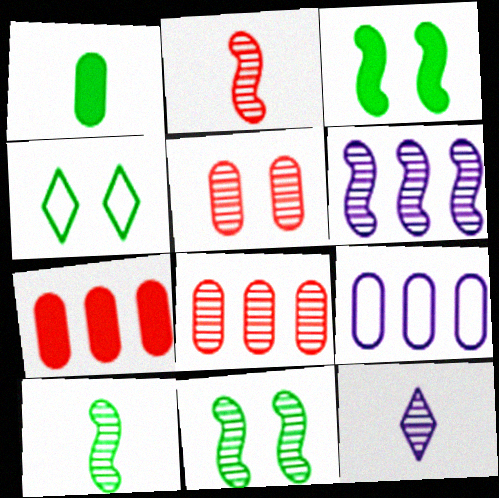[[1, 5, 9], 
[2, 6, 11], 
[8, 11, 12]]